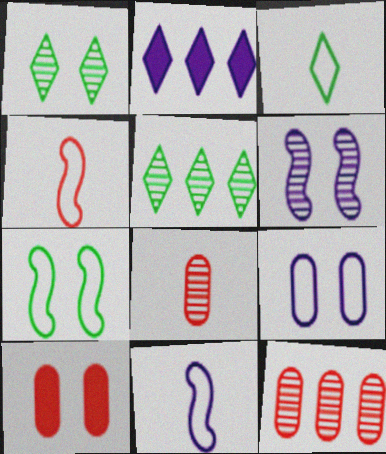[[2, 7, 8], 
[5, 6, 8], 
[5, 10, 11]]